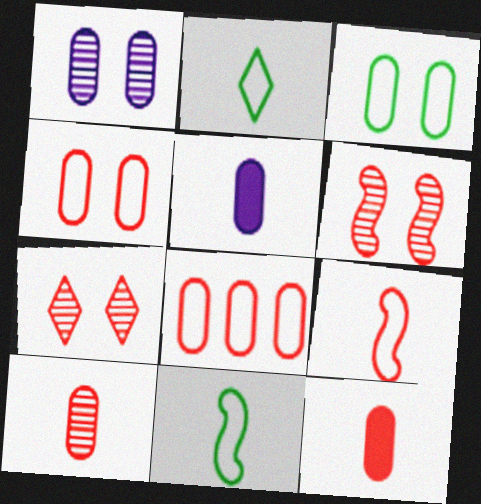[]